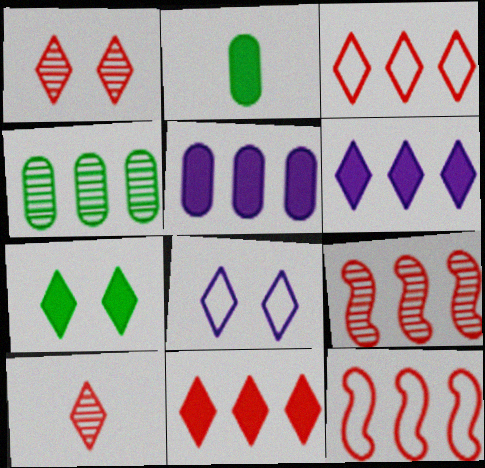[[1, 7, 8], 
[2, 8, 9], 
[4, 6, 12]]